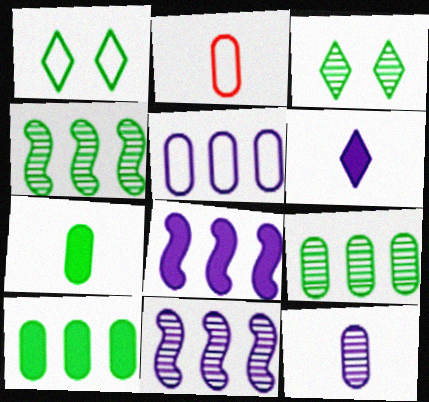[[1, 4, 7], 
[2, 3, 8], 
[2, 7, 12]]